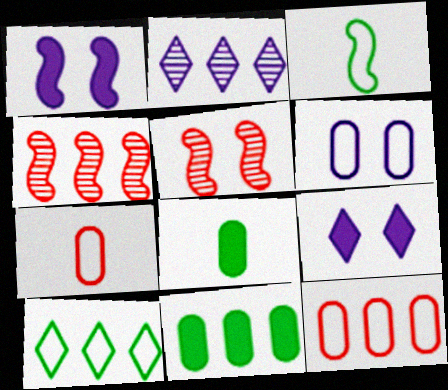[[1, 3, 4]]